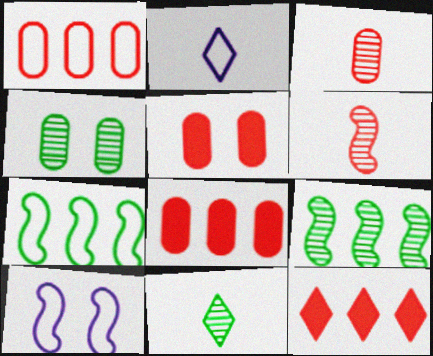[[1, 3, 5], 
[2, 5, 9], 
[4, 9, 11], 
[8, 10, 11]]